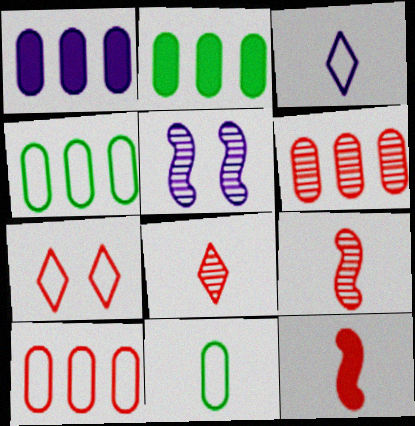[[1, 3, 5], 
[1, 4, 6], 
[6, 7, 12]]